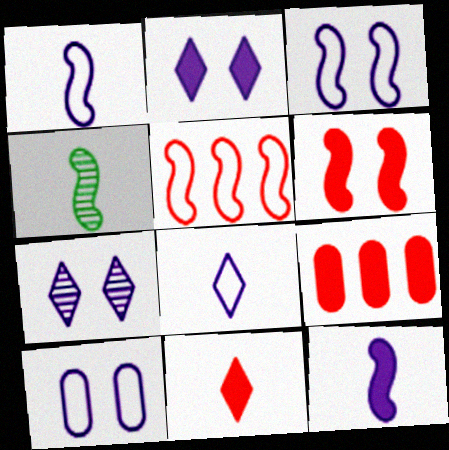[[6, 9, 11]]